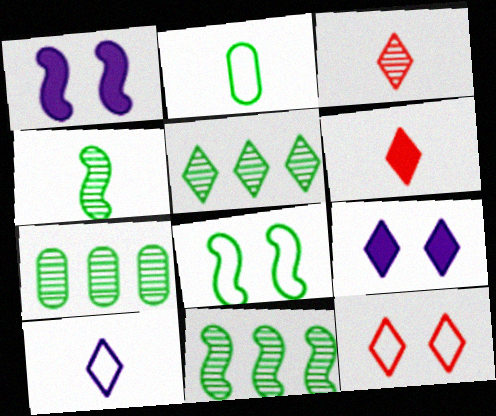[[5, 7, 11]]